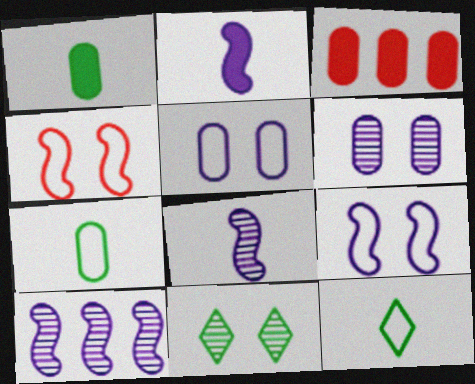[[2, 9, 10], 
[3, 6, 7]]